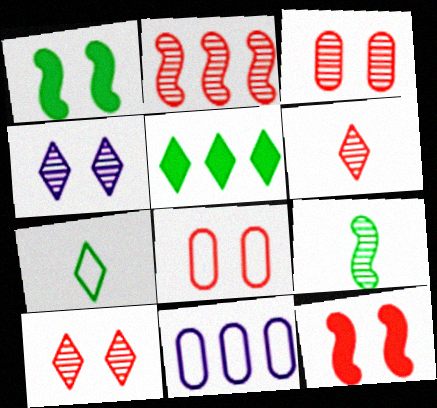[[1, 4, 8], 
[1, 6, 11], 
[2, 3, 6], 
[2, 5, 11], 
[8, 10, 12]]